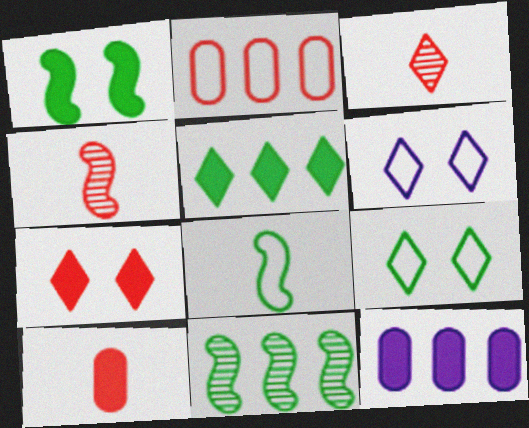[[1, 8, 11], 
[2, 4, 7], 
[2, 6, 8], 
[3, 5, 6], 
[4, 9, 12], 
[6, 10, 11]]